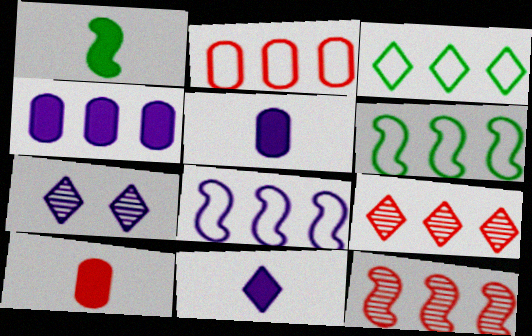[[1, 2, 7], 
[1, 10, 11], 
[2, 3, 8], 
[3, 4, 12], 
[4, 6, 9], 
[5, 7, 8], 
[6, 7, 10]]